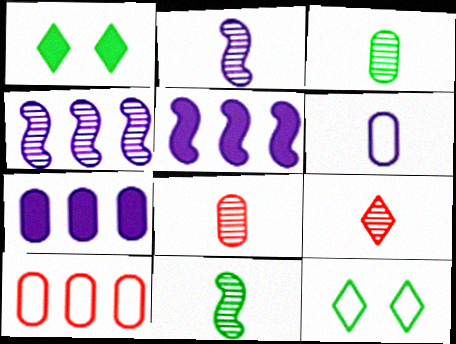[[1, 2, 10], 
[2, 3, 9], 
[5, 8, 12]]